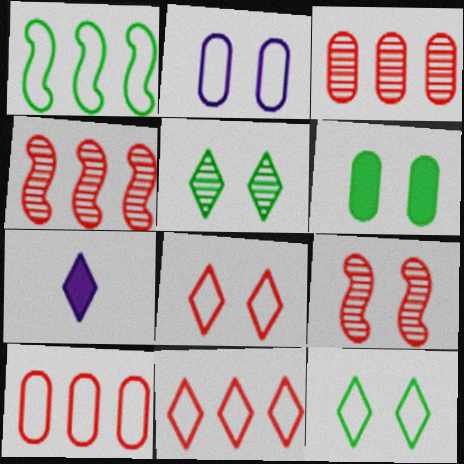[[5, 7, 11]]